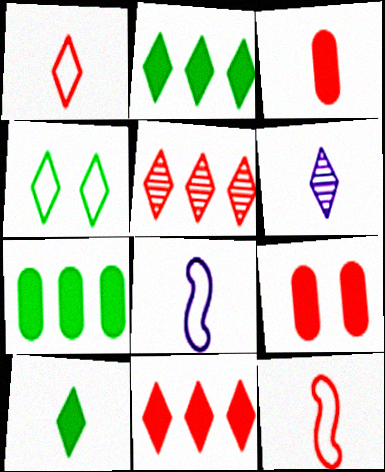[[1, 6, 10], 
[4, 6, 11], 
[5, 9, 12]]